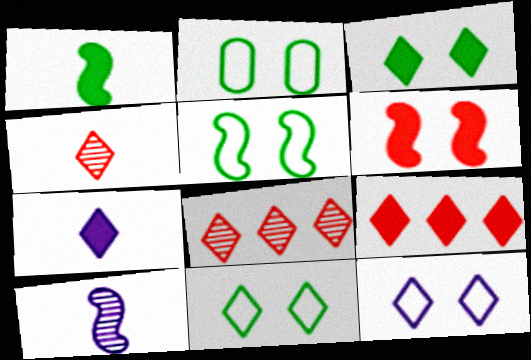[[2, 5, 11], 
[2, 9, 10], 
[3, 7, 9], 
[7, 8, 11]]